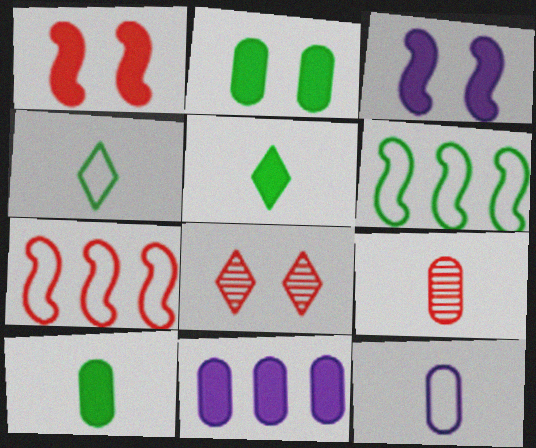[[1, 5, 11], 
[9, 10, 12]]